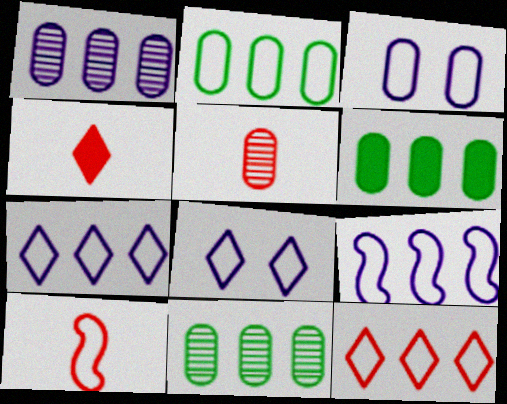[[2, 6, 11], 
[2, 8, 10], 
[2, 9, 12], 
[3, 5, 6], 
[4, 5, 10]]